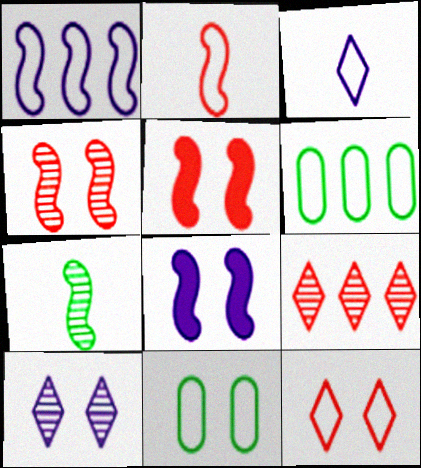[[1, 5, 7], 
[5, 10, 11]]